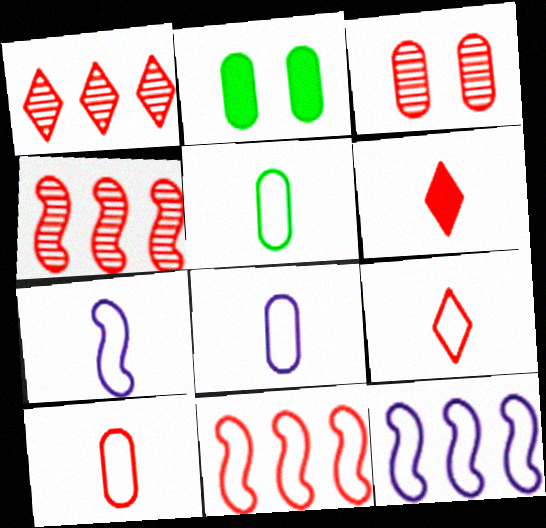[[1, 2, 7], 
[3, 6, 11], 
[5, 7, 9], 
[5, 8, 10]]